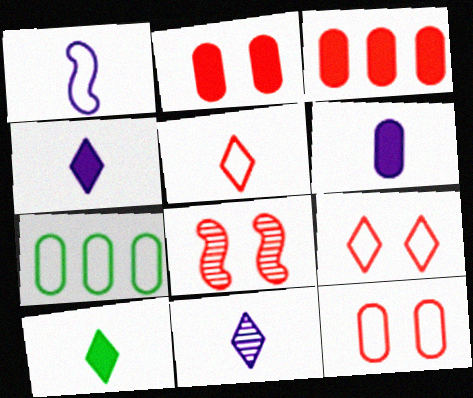[[1, 6, 11], 
[1, 7, 9], 
[2, 8, 9], 
[3, 5, 8], 
[4, 7, 8], 
[5, 10, 11]]